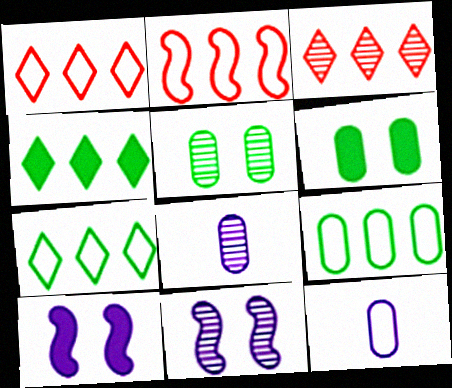[]